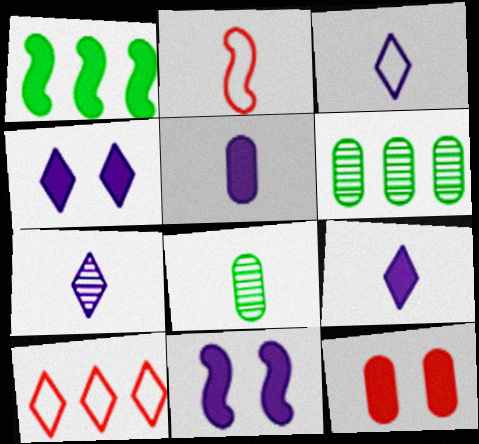[[1, 9, 12], 
[2, 4, 6], 
[2, 8, 9], 
[3, 7, 9], 
[8, 10, 11]]